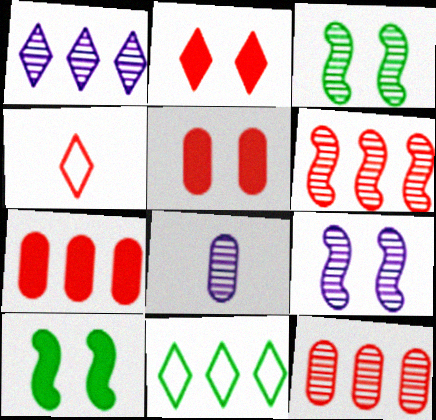[[1, 8, 9], 
[4, 5, 6]]